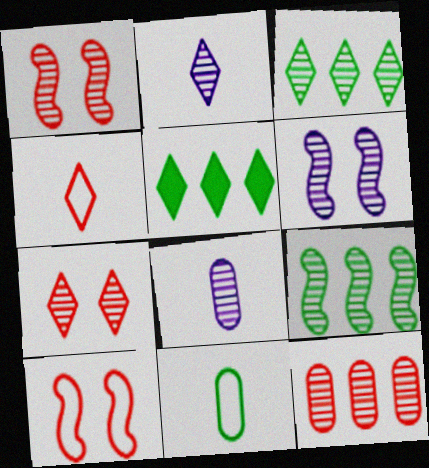[[1, 3, 8], 
[2, 3, 7], 
[5, 8, 10], 
[7, 8, 9]]